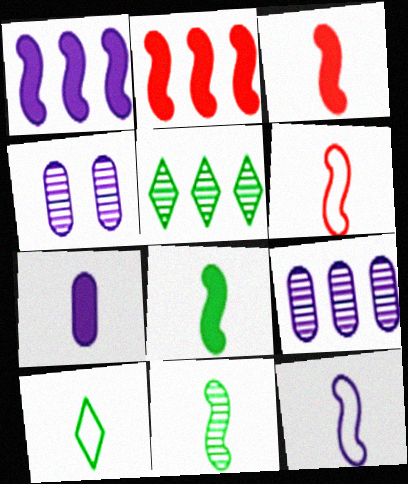[[2, 4, 10], 
[3, 11, 12]]